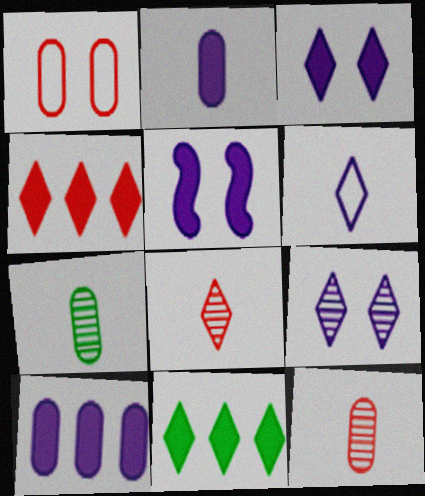[[1, 7, 10]]